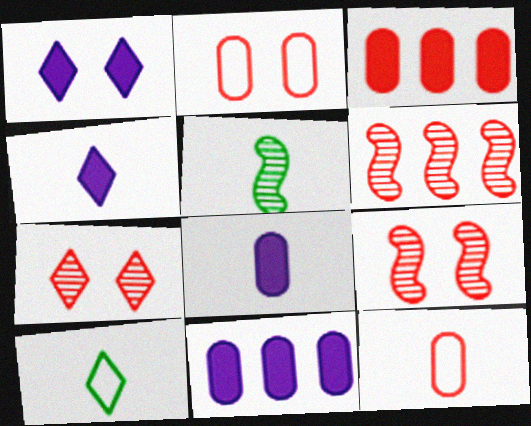[[4, 5, 12], 
[9, 10, 11]]